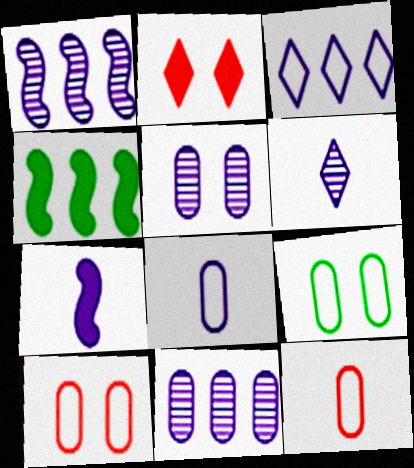[[1, 5, 6], 
[3, 5, 7], 
[4, 6, 10], 
[6, 7, 8]]